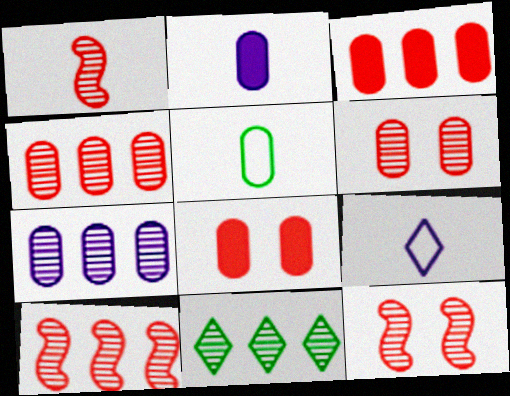[[1, 10, 12], 
[5, 7, 8], 
[7, 10, 11]]